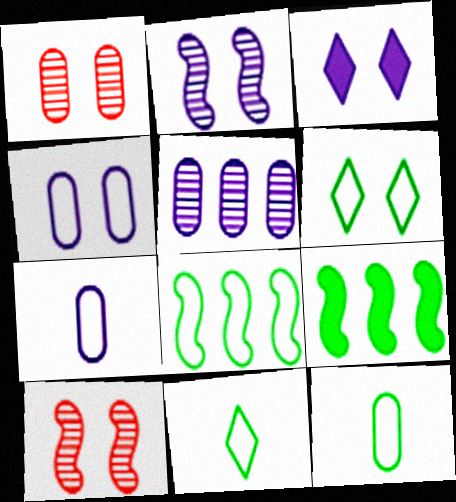[[2, 3, 4], 
[6, 8, 12]]